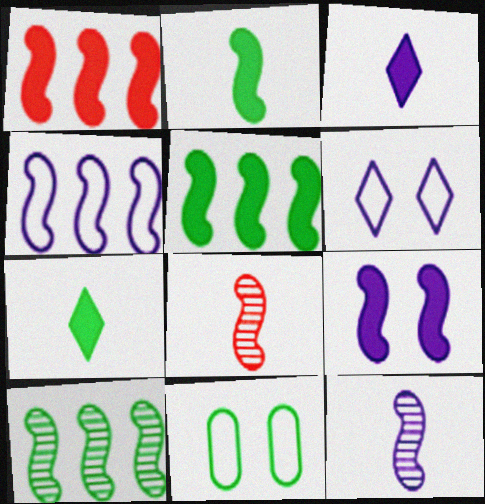[[1, 2, 9], 
[1, 4, 10], 
[4, 9, 12], 
[7, 10, 11]]